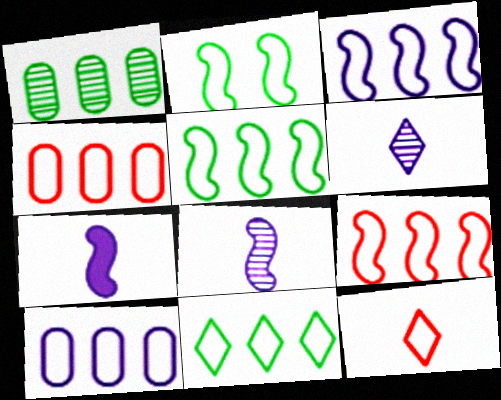[[2, 10, 12], 
[3, 4, 11], 
[3, 5, 9], 
[9, 10, 11]]